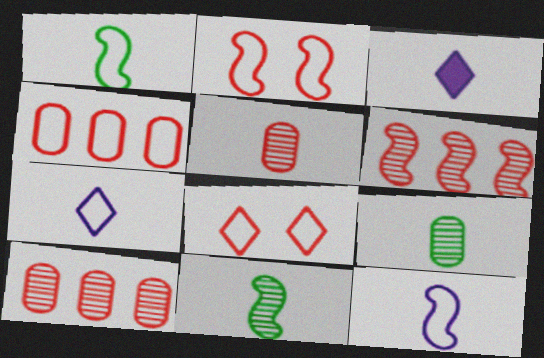[[1, 3, 5]]